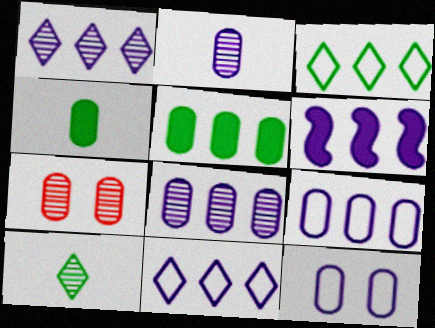[[1, 6, 9], 
[4, 7, 9], 
[6, 8, 11]]